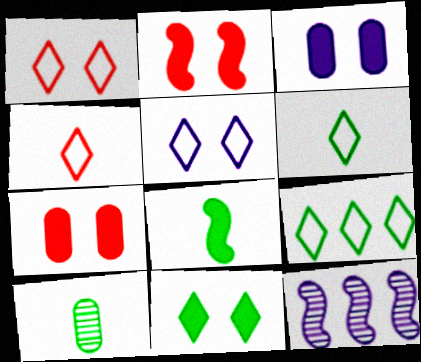[[2, 3, 11], 
[4, 5, 9], 
[6, 7, 12], 
[6, 8, 10]]